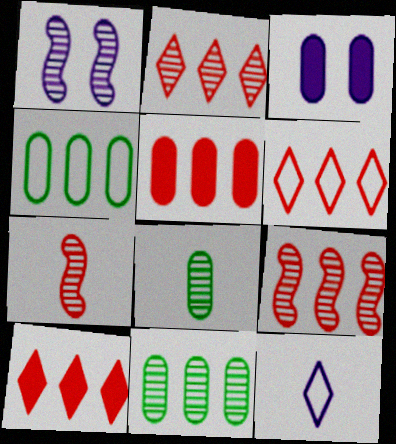[[1, 2, 8], 
[2, 6, 10], 
[5, 6, 9]]